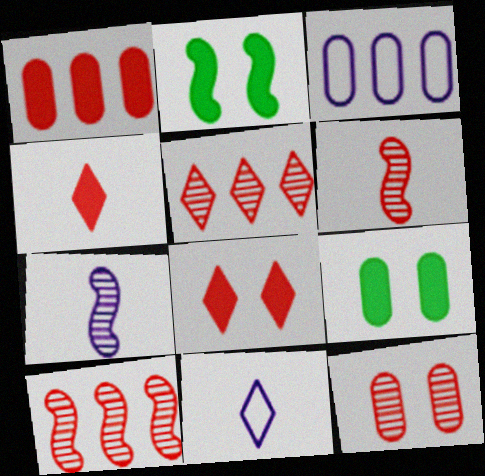[[5, 6, 12], 
[9, 10, 11]]